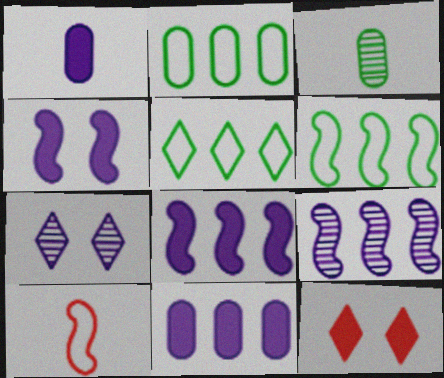[[2, 5, 6]]